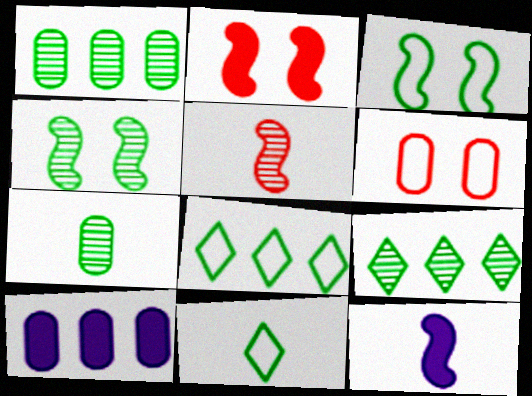[[4, 7, 9], 
[6, 7, 10], 
[6, 9, 12]]